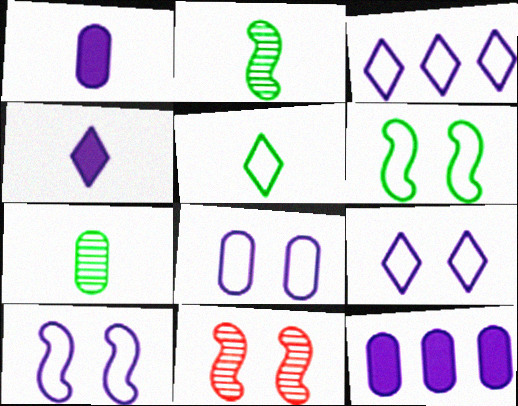[[5, 11, 12], 
[8, 9, 10]]